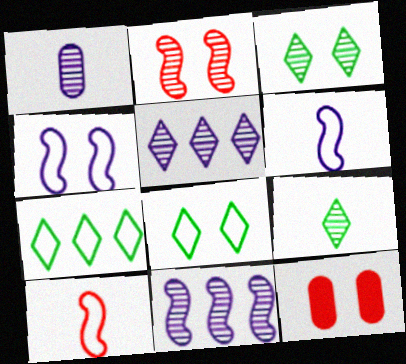[[3, 4, 12]]